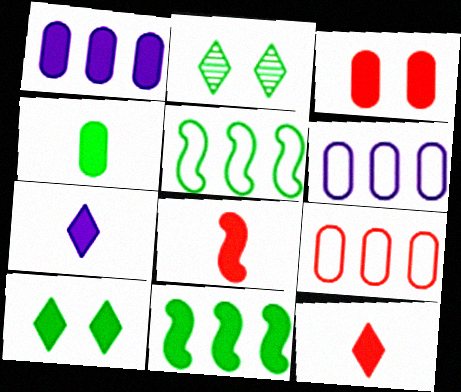[[1, 3, 4], 
[1, 8, 10], 
[2, 4, 5], 
[2, 6, 8], 
[3, 7, 11], 
[4, 7, 8], 
[4, 10, 11]]